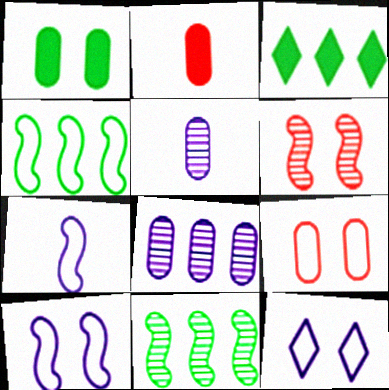[[1, 6, 12], 
[2, 11, 12]]